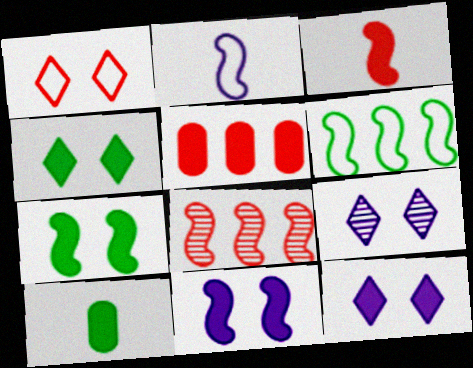[[1, 4, 9], 
[2, 7, 8]]